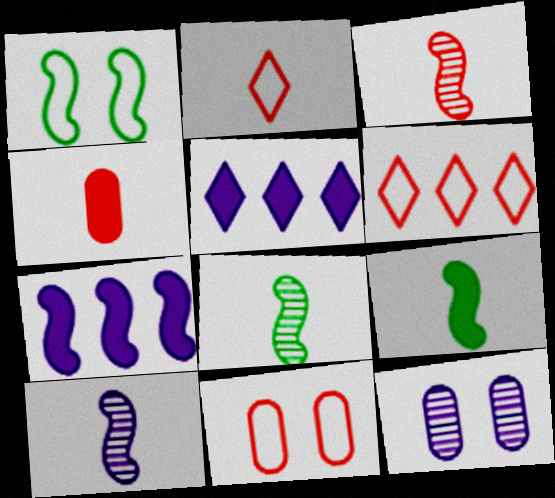[[1, 3, 7], 
[2, 3, 4], 
[3, 8, 10], 
[5, 8, 11], 
[6, 9, 12]]